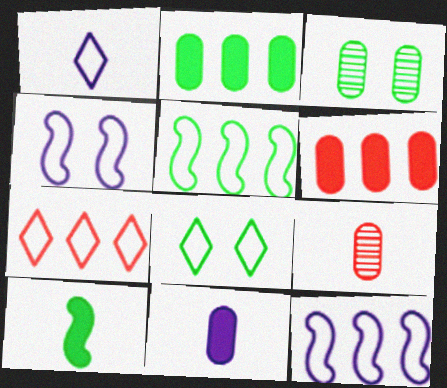[[1, 7, 8], 
[1, 9, 10]]